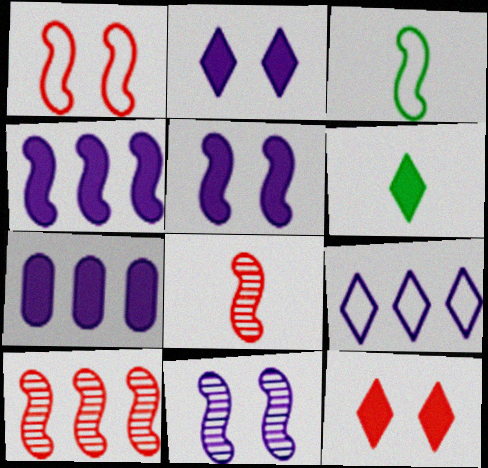[[3, 5, 10]]